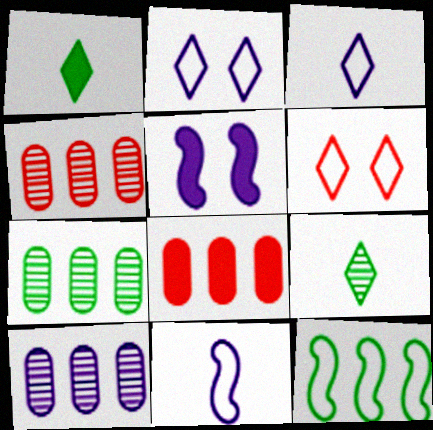[[1, 5, 8], 
[3, 5, 10], 
[4, 7, 10]]